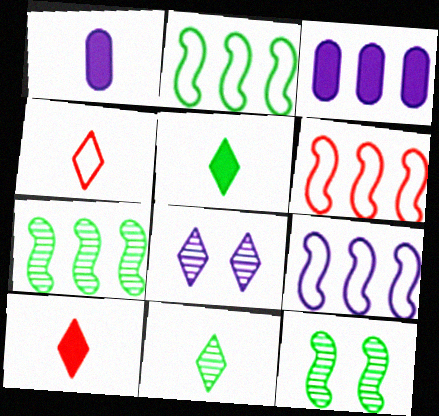[[1, 8, 9], 
[2, 6, 9], 
[3, 4, 12]]